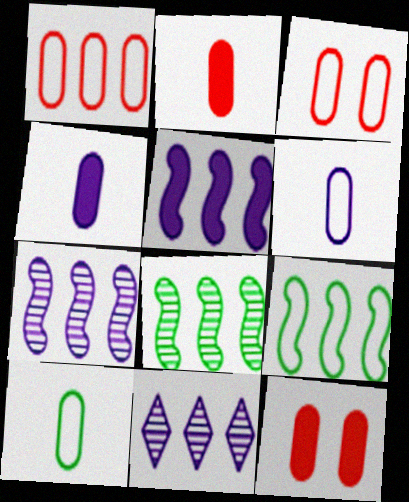[]